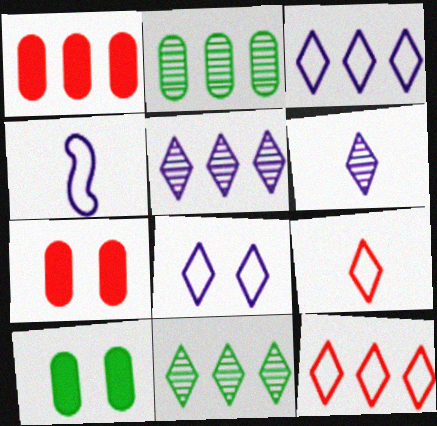[[4, 7, 11]]